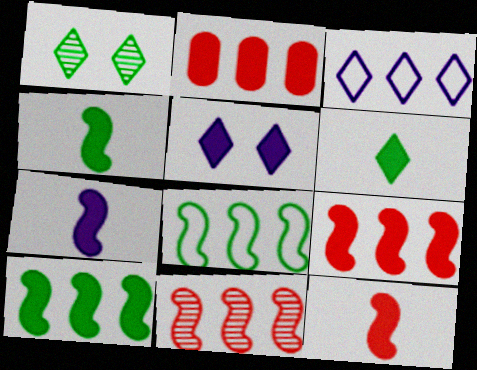[[2, 4, 5], 
[4, 7, 12]]